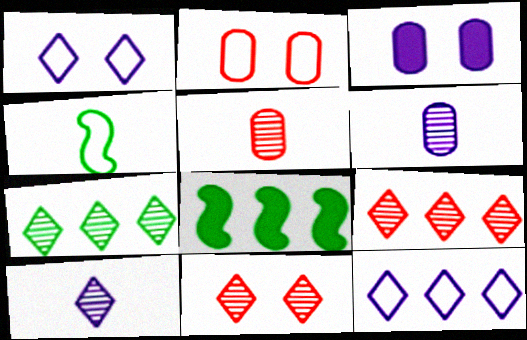[[1, 5, 8], 
[2, 4, 12], 
[2, 8, 10], 
[3, 4, 9], 
[7, 10, 11]]